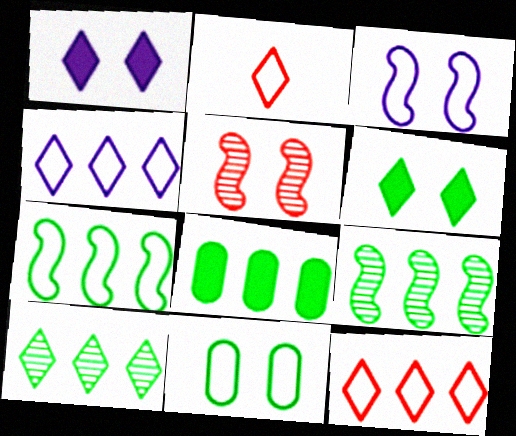[[1, 2, 10], 
[1, 5, 11], 
[7, 8, 10]]